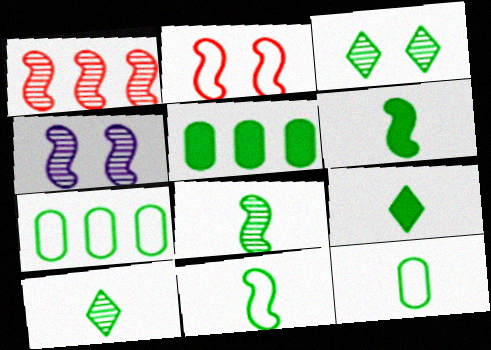[[1, 4, 8], 
[3, 5, 11], 
[3, 6, 7], 
[6, 8, 11], 
[6, 10, 12], 
[8, 9, 12]]